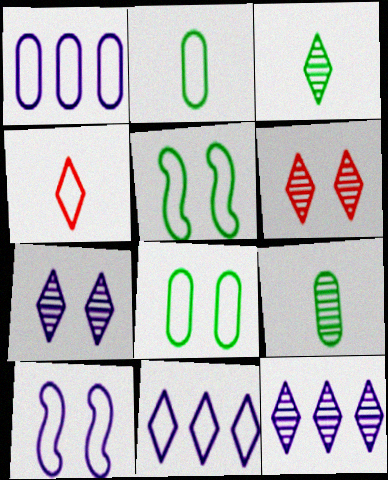[[1, 4, 5], 
[3, 6, 12]]